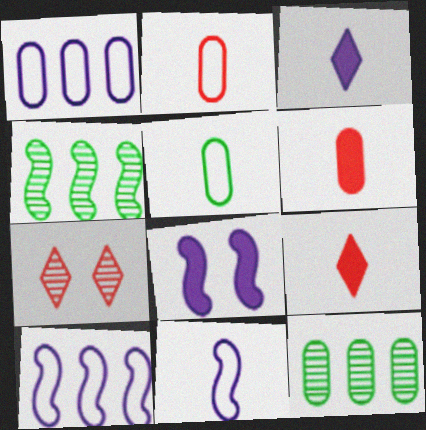[]